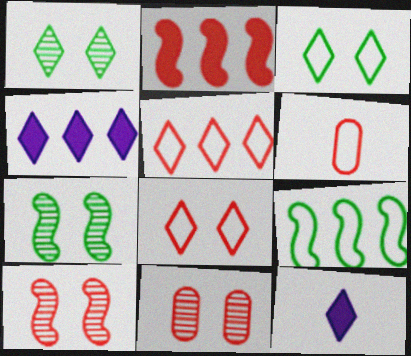[[1, 5, 12], 
[4, 6, 7], 
[9, 11, 12]]